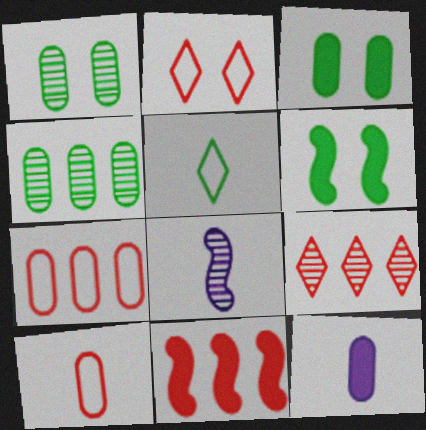[[1, 7, 12], 
[1, 8, 9], 
[4, 5, 6], 
[7, 9, 11]]